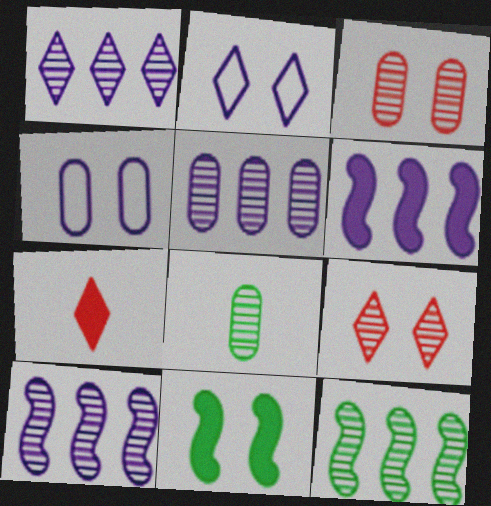[[1, 5, 10], 
[2, 3, 11], 
[3, 5, 8], 
[4, 7, 12], 
[4, 9, 11], 
[8, 9, 10]]